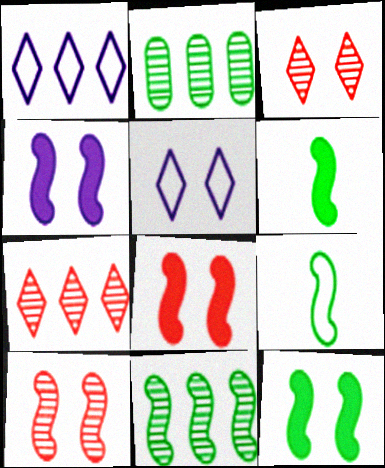[[4, 8, 12], 
[9, 11, 12]]